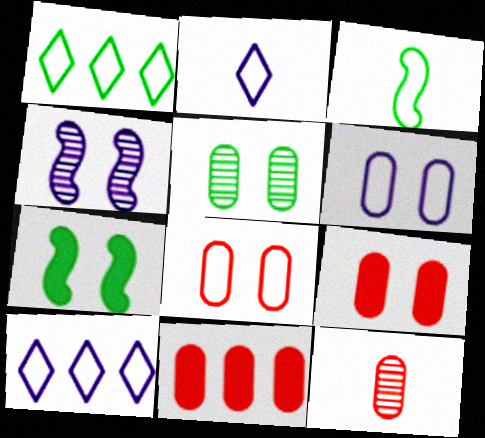[[3, 8, 10], 
[5, 6, 9], 
[7, 10, 12], 
[8, 11, 12]]